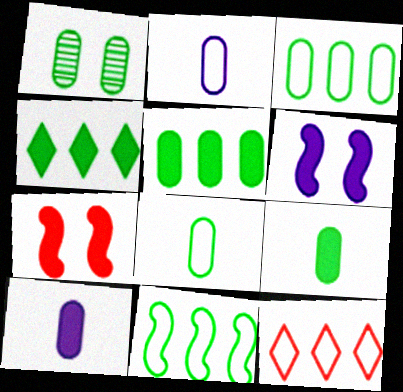[[1, 3, 9], 
[1, 5, 8], 
[4, 7, 10]]